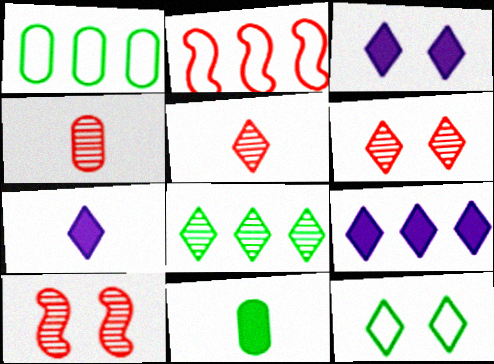[[1, 7, 10], 
[3, 6, 12], 
[3, 7, 9], 
[5, 9, 12]]